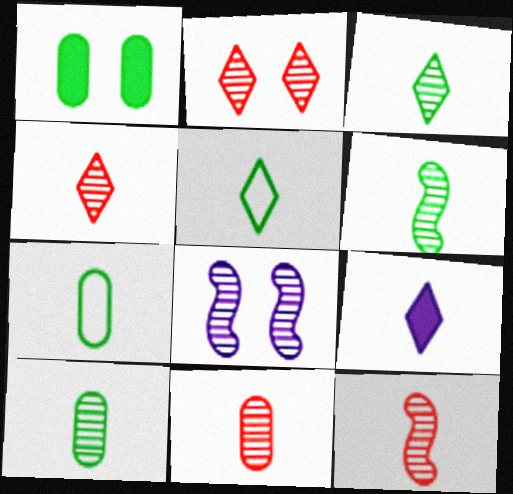[[3, 6, 10], 
[4, 5, 9], 
[4, 11, 12], 
[7, 9, 12]]